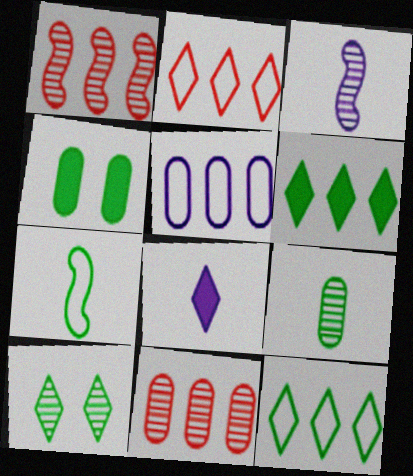[[1, 5, 6], 
[2, 3, 4], 
[2, 8, 10], 
[3, 10, 11]]